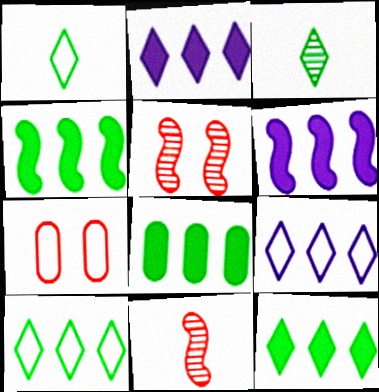[[3, 6, 7], 
[4, 8, 12]]